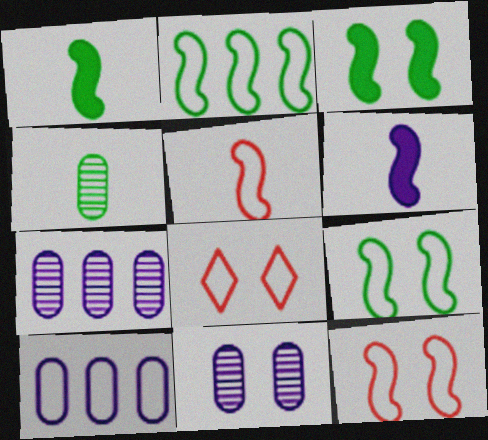[[1, 7, 8], 
[3, 8, 11]]